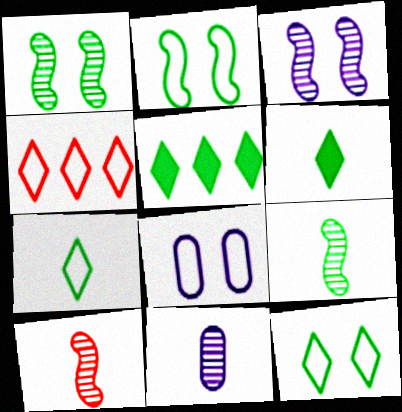[[5, 8, 10]]